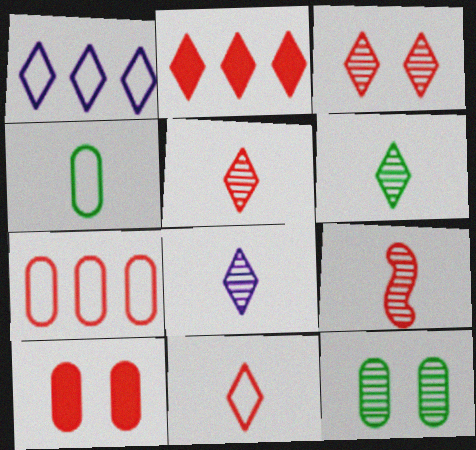[[2, 3, 11], 
[5, 6, 8]]